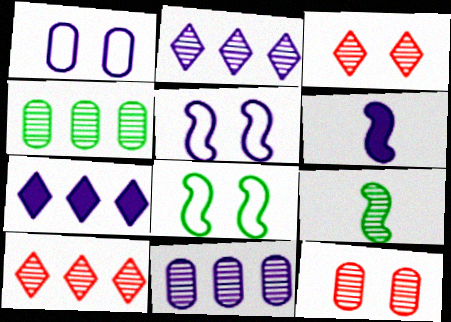[[1, 2, 6], 
[2, 9, 12], 
[3, 9, 11]]